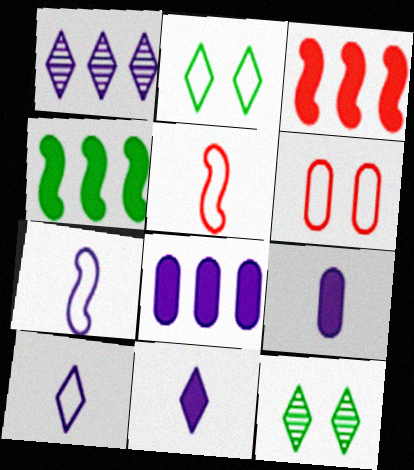[[5, 8, 12]]